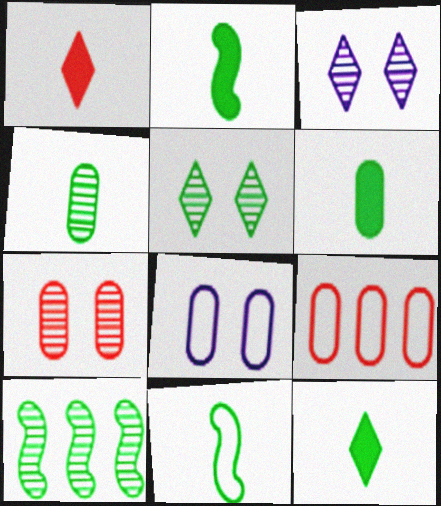[[1, 8, 10], 
[2, 3, 9], 
[2, 6, 12], 
[4, 5, 10], 
[4, 11, 12]]